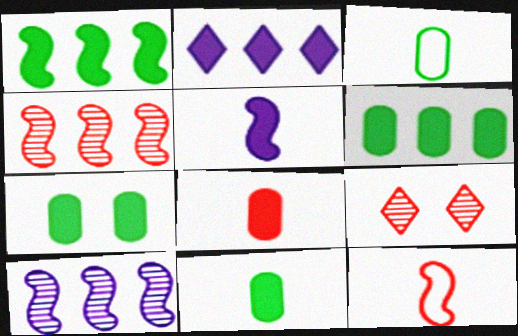[[6, 7, 11]]